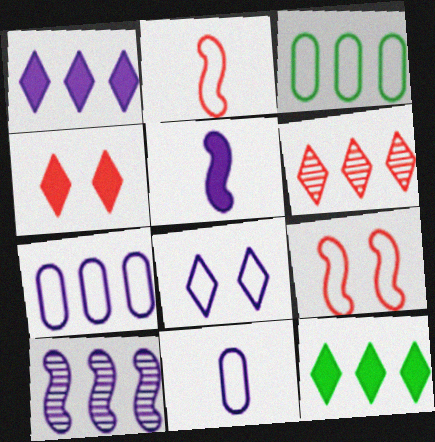[[1, 7, 10], 
[2, 3, 8]]